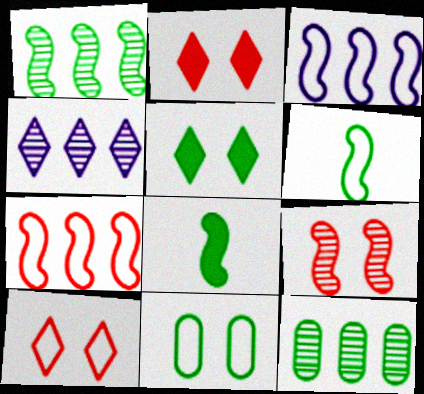[[3, 8, 9], 
[5, 6, 12]]